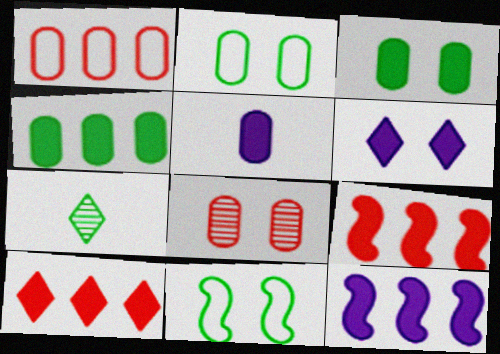[[4, 7, 11], 
[4, 10, 12], 
[5, 6, 12], 
[6, 8, 11]]